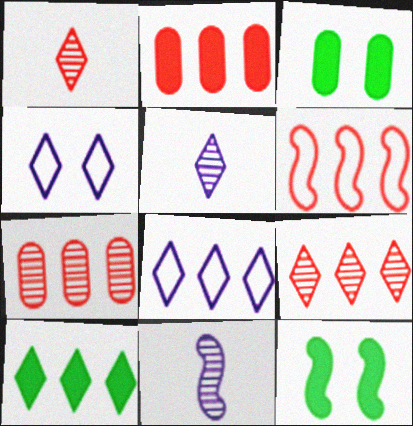[[1, 4, 10], 
[2, 6, 9], 
[3, 5, 6], 
[6, 11, 12], 
[8, 9, 10]]